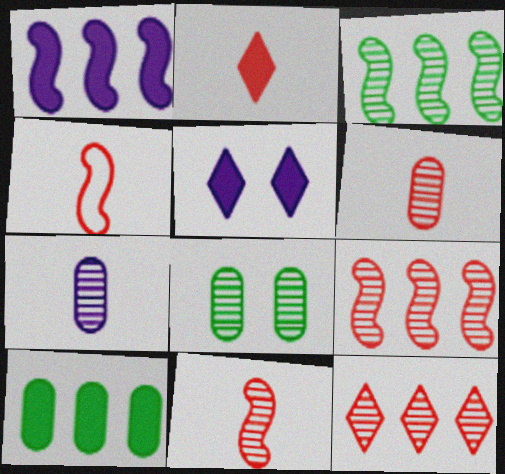[[2, 4, 6]]